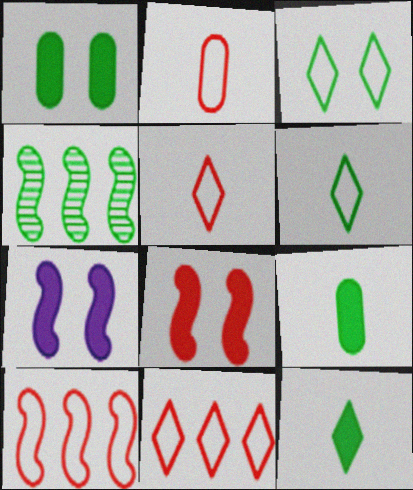[[1, 4, 6], 
[3, 4, 9]]